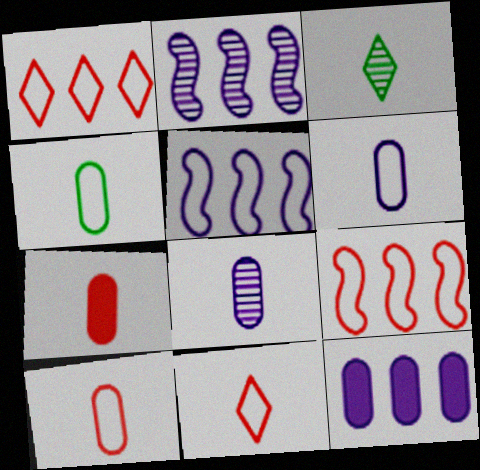[[4, 6, 10], 
[4, 7, 8]]